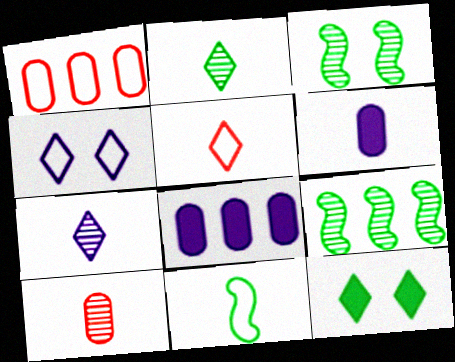[[1, 4, 11], 
[3, 5, 8]]